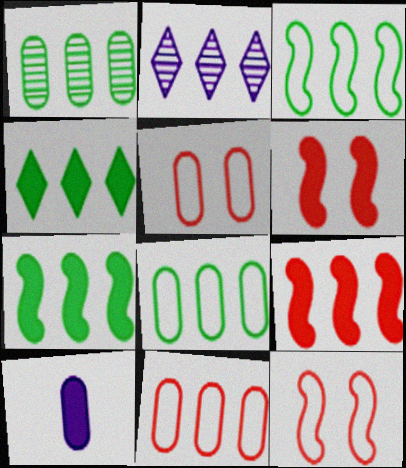[[1, 3, 4], 
[1, 5, 10], 
[2, 7, 11], 
[2, 8, 9], 
[4, 6, 10]]